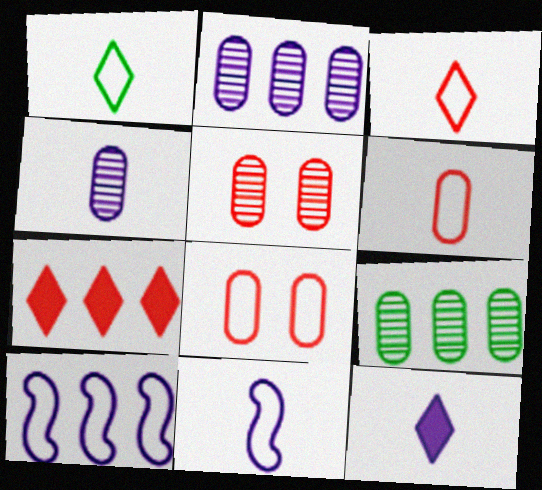[[1, 6, 11], 
[1, 8, 10], 
[4, 5, 9], 
[4, 11, 12], 
[7, 9, 10]]